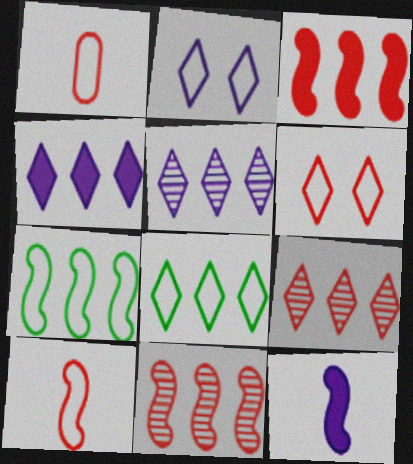[[1, 2, 7], 
[4, 8, 9]]